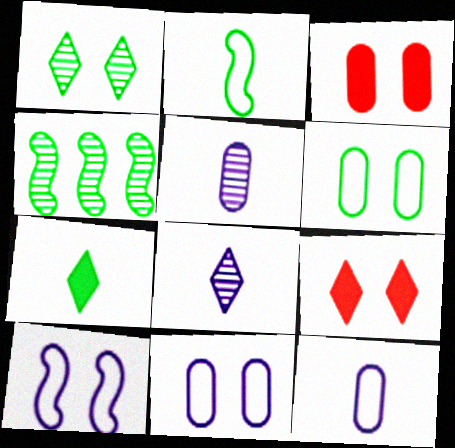[[1, 3, 10], 
[4, 6, 7], 
[4, 9, 12]]